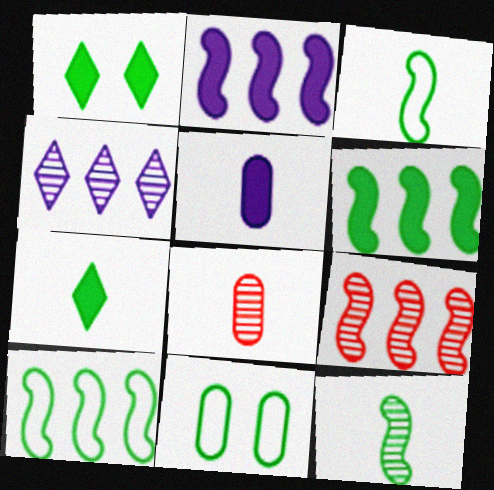[[2, 9, 10]]